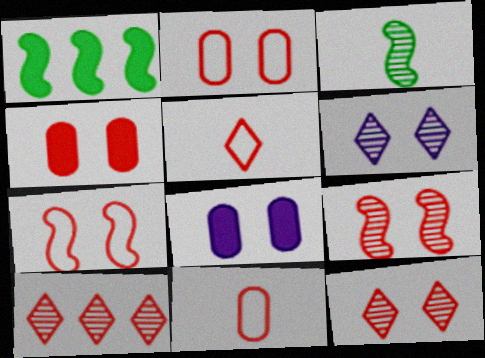[[1, 6, 11], 
[4, 7, 12]]